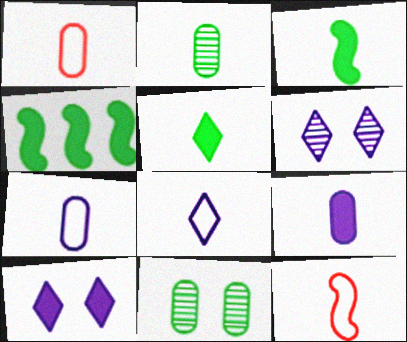[[1, 2, 9], 
[1, 4, 6]]